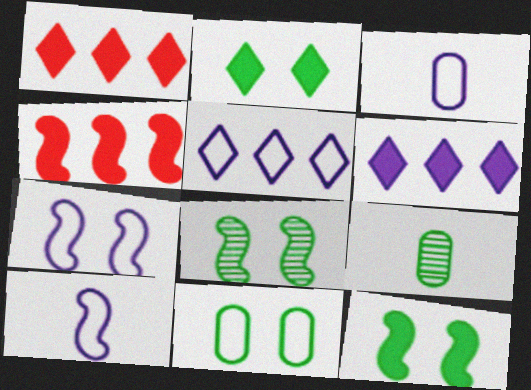[[1, 3, 8], 
[1, 7, 9], 
[2, 8, 11], 
[3, 5, 7], 
[4, 8, 10]]